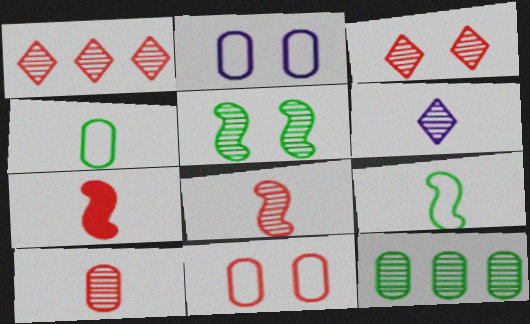[[1, 7, 11], 
[4, 6, 7]]